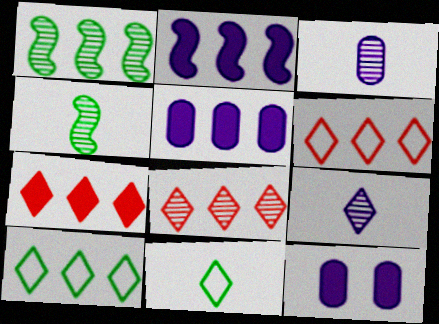[[1, 5, 6], 
[4, 6, 12], 
[6, 7, 8]]